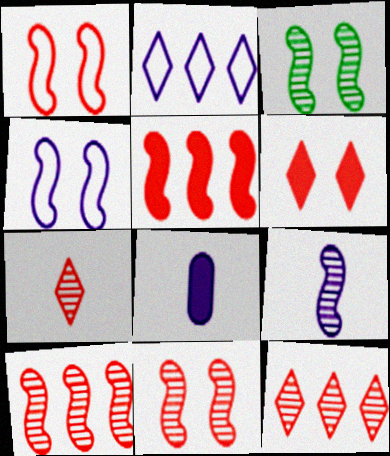[[3, 9, 10]]